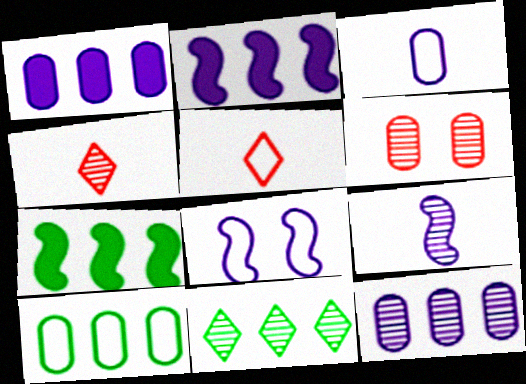[[2, 8, 9], 
[5, 8, 10], 
[6, 9, 11], 
[7, 10, 11]]